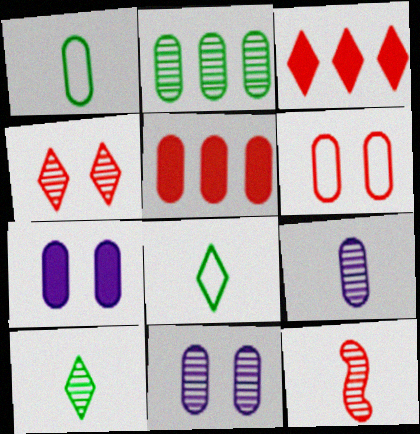[[1, 5, 11], 
[3, 6, 12], 
[9, 10, 12]]